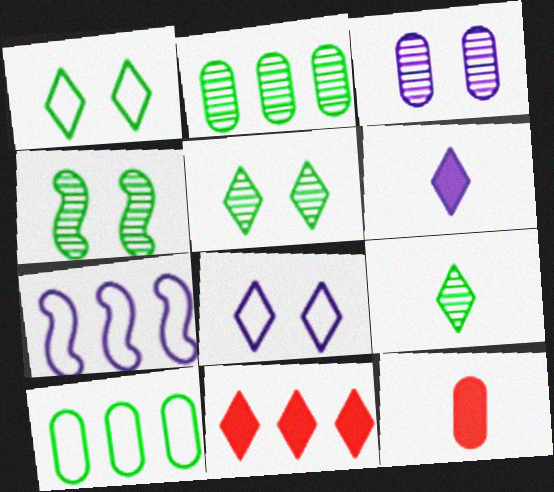[[2, 4, 9], 
[2, 7, 11], 
[3, 6, 7], 
[3, 10, 12], 
[5, 7, 12], 
[8, 9, 11]]